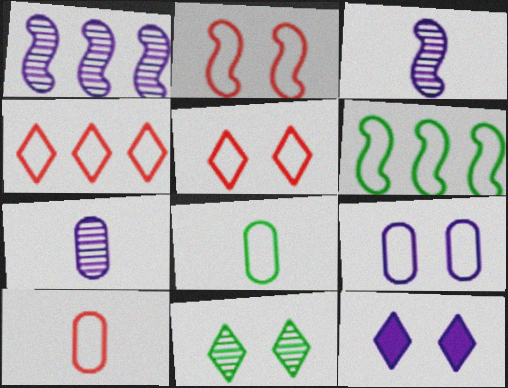[[2, 4, 10], 
[5, 11, 12]]